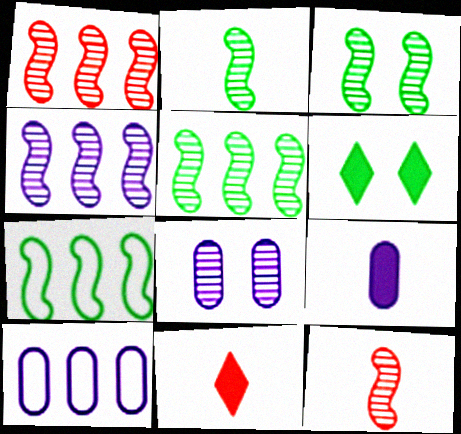[[1, 4, 5], 
[2, 3, 5], 
[3, 4, 12], 
[3, 10, 11], 
[6, 10, 12], 
[7, 8, 11], 
[8, 9, 10]]